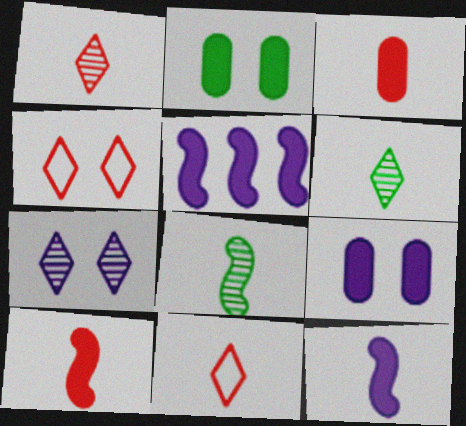[]